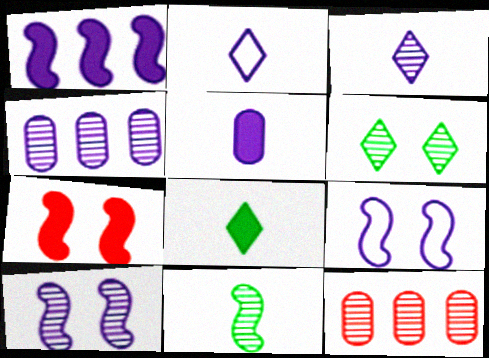[[3, 4, 10], 
[8, 9, 12]]